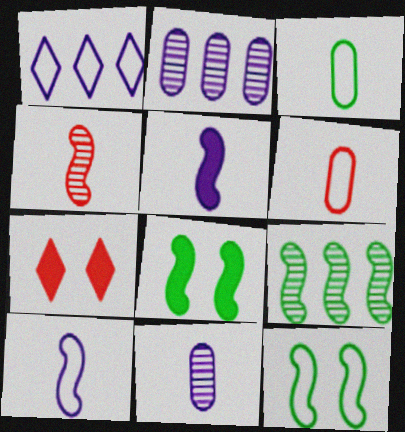[[1, 6, 12]]